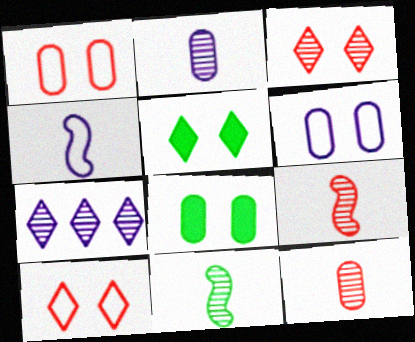[]